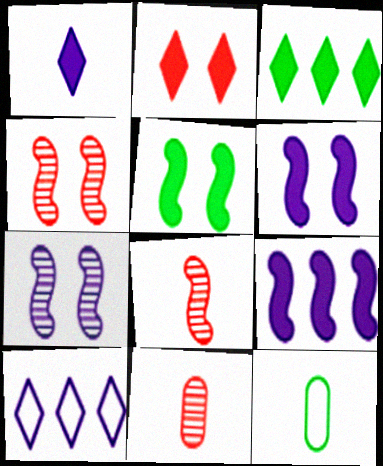[[1, 2, 3], 
[1, 8, 12], 
[5, 10, 11]]